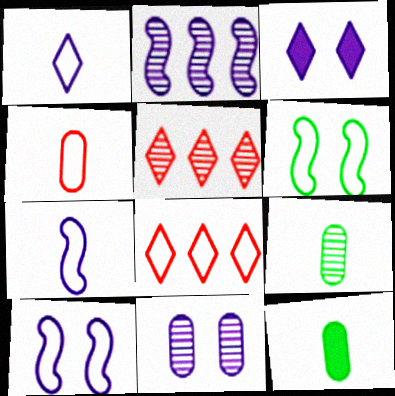[[3, 10, 11], 
[5, 10, 12]]